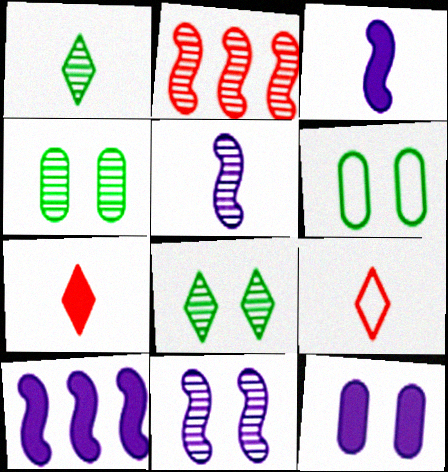[[4, 9, 10]]